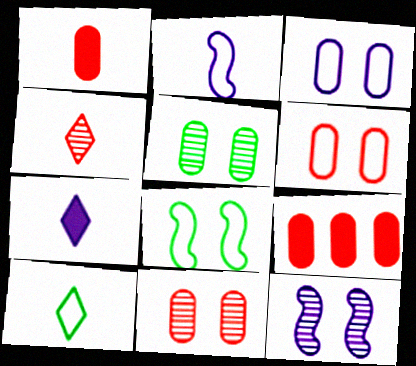[[4, 7, 10], 
[9, 10, 12]]